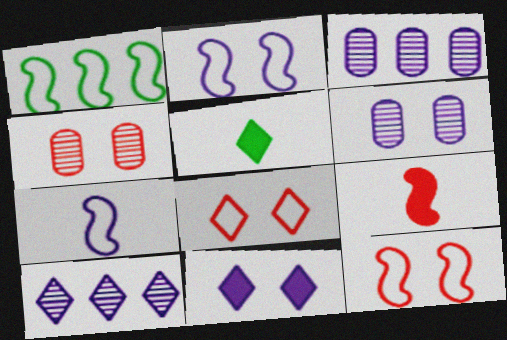[[1, 7, 12], 
[2, 6, 11], 
[3, 5, 12], 
[3, 7, 11], 
[5, 8, 10]]